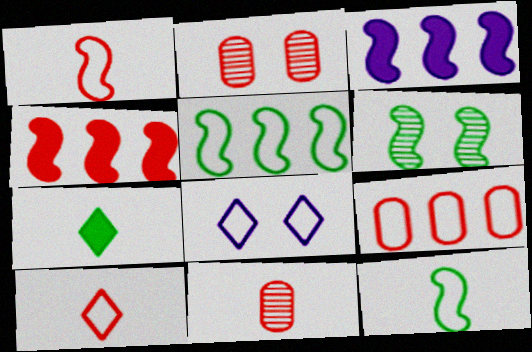[[1, 3, 6], 
[2, 4, 10], 
[8, 9, 12]]